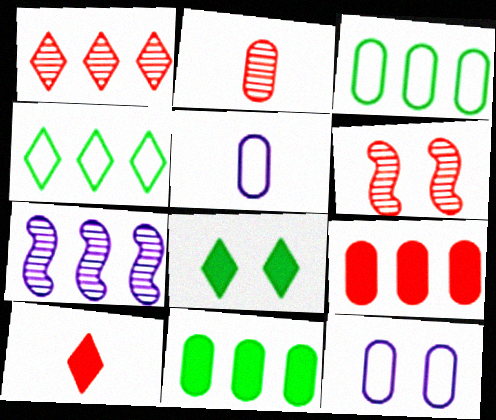[[1, 2, 6], 
[2, 11, 12], 
[4, 7, 9], 
[6, 8, 12]]